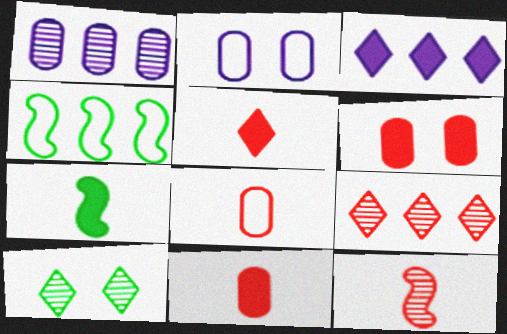[[1, 10, 12], 
[2, 7, 9], 
[3, 6, 7], 
[5, 8, 12]]